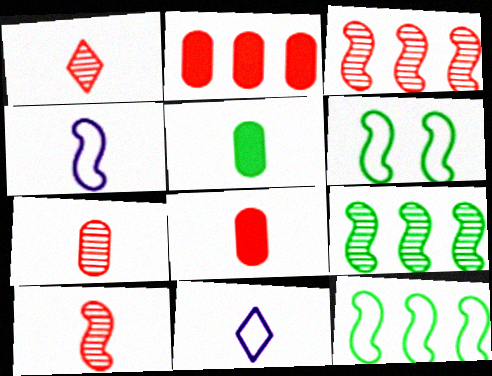[[1, 4, 5], 
[1, 7, 10], 
[5, 10, 11]]